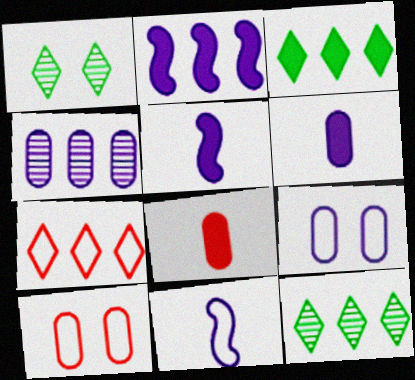[[4, 6, 9], 
[5, 10, 12]]